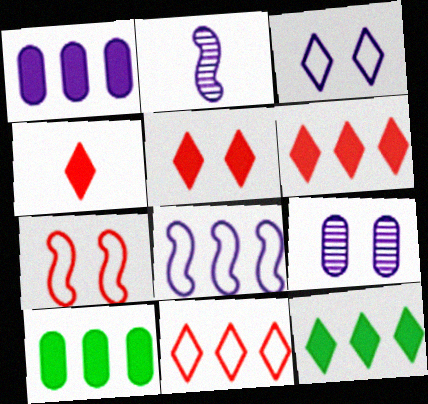[[1, 2, 3], 
[4, 5, 6]]